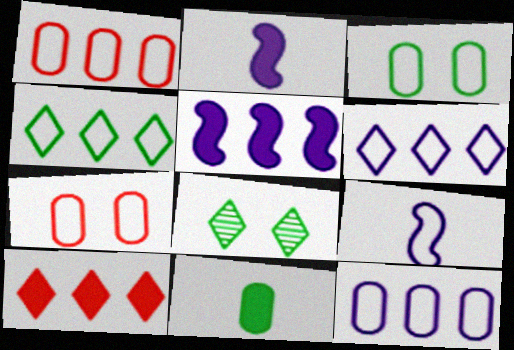[[1, 2, 8], 
[4, 7, 9]]